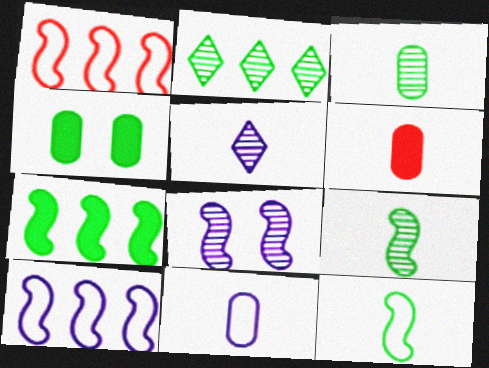[[1, 4, 5], 
[2, 4, 12], 
[3, 6, 11], 
[5, 6, 12]]